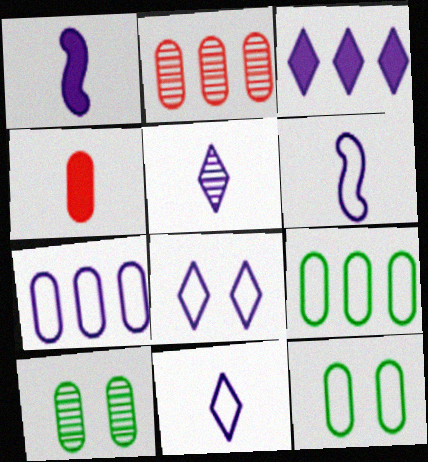[[3, 5, 8], 
[4, 7, 10], 
[6, 7, 8]]